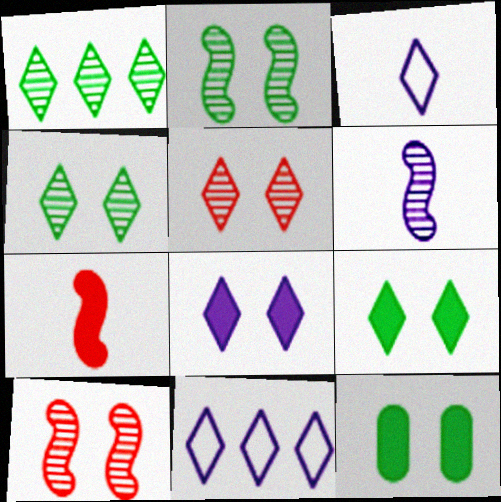[]